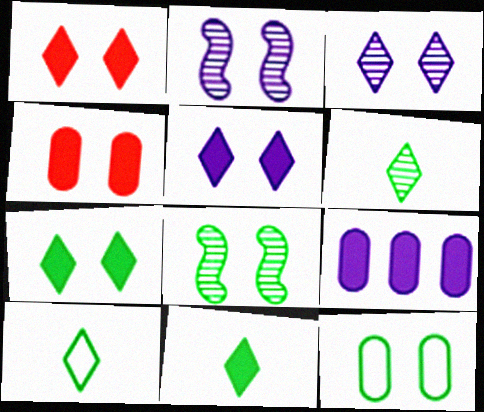[[1, 2, 12], 
[1, 5, 7], 
[6, 10, 11], 
[7, 8, 12]]